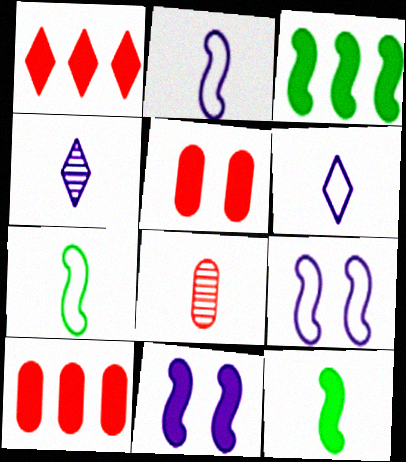[[6, 8, 12]]